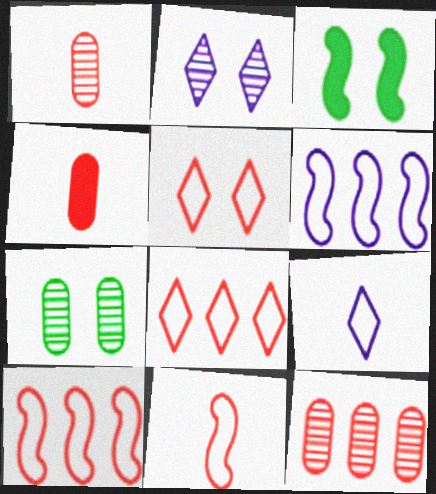[[3, 9, 12]]